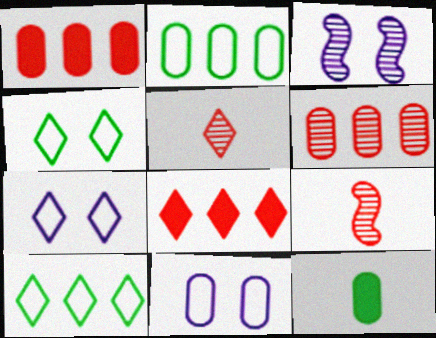[[6, 11, 12]]